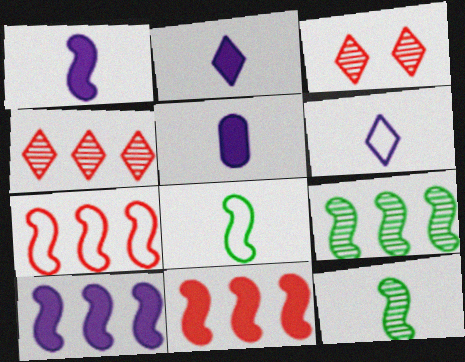[[1, 2, 5], 
[7, 9, 10]]